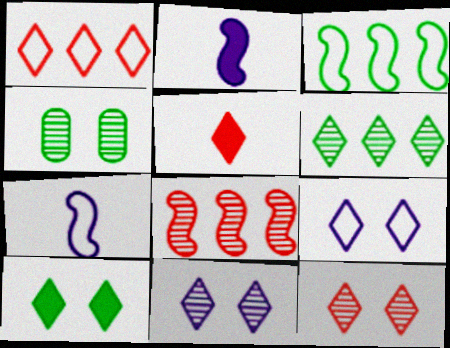[[1, 2, 4], 
[1, 5, 12], 
[5, 6, 9], 
[9, 10, 12]]